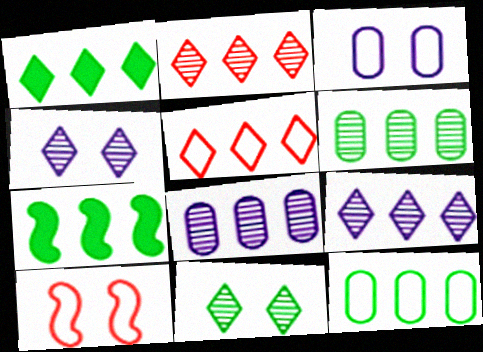[[1, 5, 9], 
[5, 7, 8]]